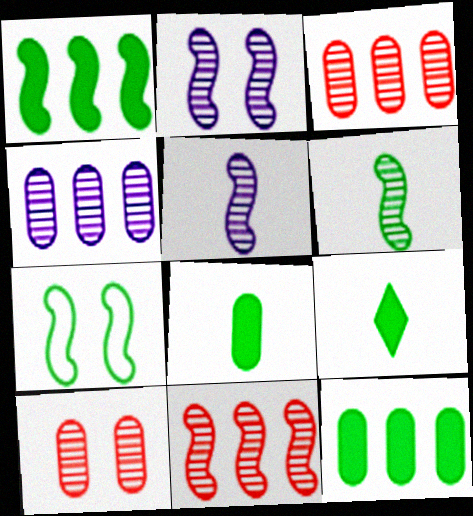[[1, 6, 7], 
[2, 6, 11]]